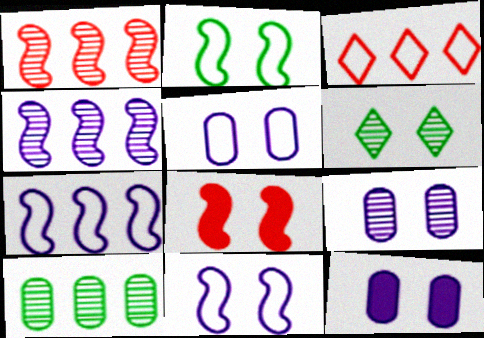[[5, 6, 8], 
[5, 9, 12]]